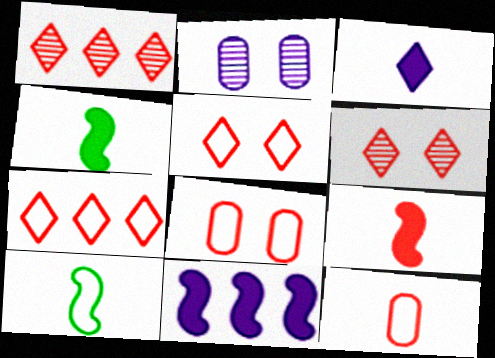[[1, 8, 9], 
[2, 4, 7]]